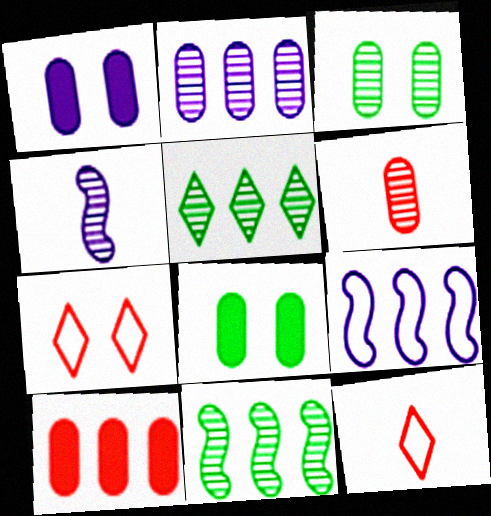[[1, 11, 12], 
[2, 3, 6], 
[5, 9, 10]]